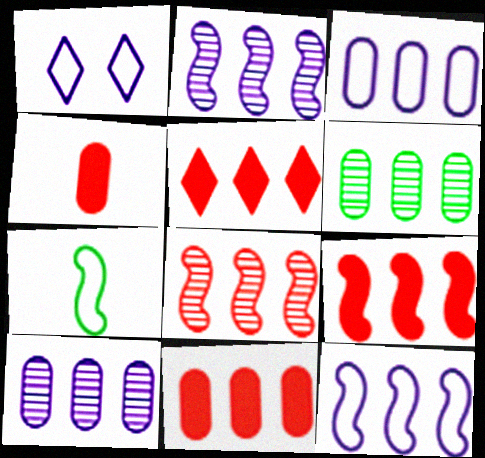[[3, 6, 11], 
[5, 6, 12], 
[5, 9, 11]]